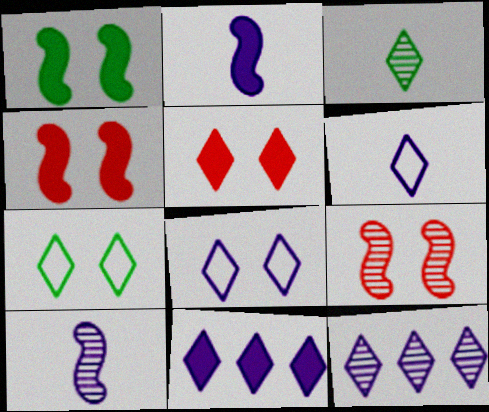[]